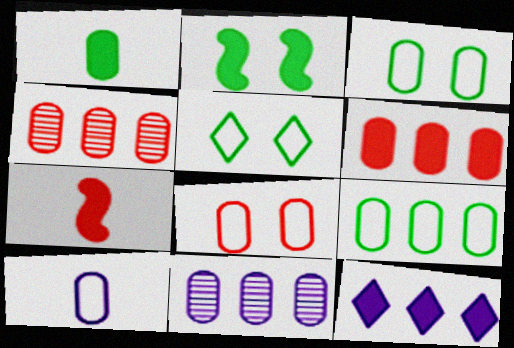[[1, 8, 11], 
[5, 7, 11], 
[6, 9, 11], 
[8, 9, 10]]